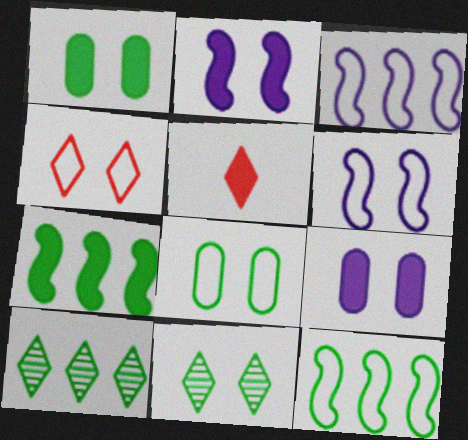[[4, 6, 8], 
[5, 7, 9]]